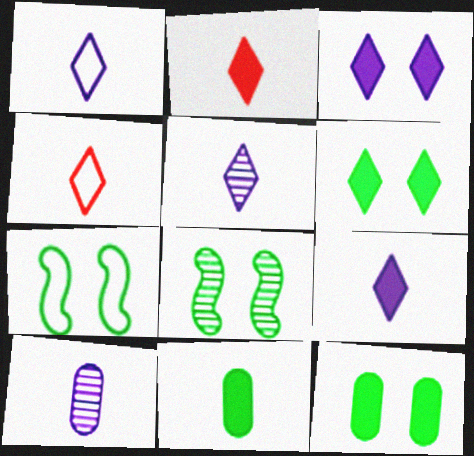[[1, 5, 9]]